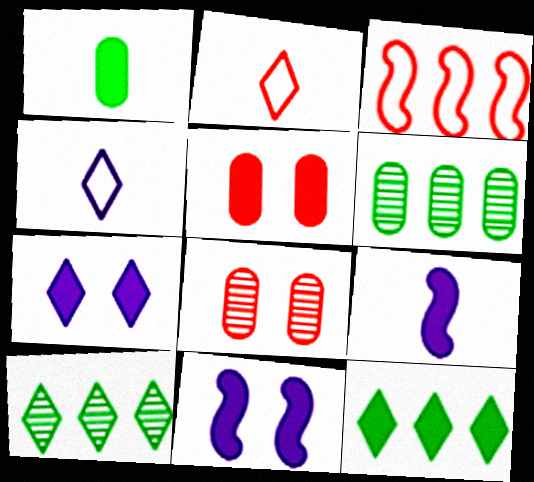[[2, 6, 11], 
[2, 7, 10], 
[5, 9, 12]]